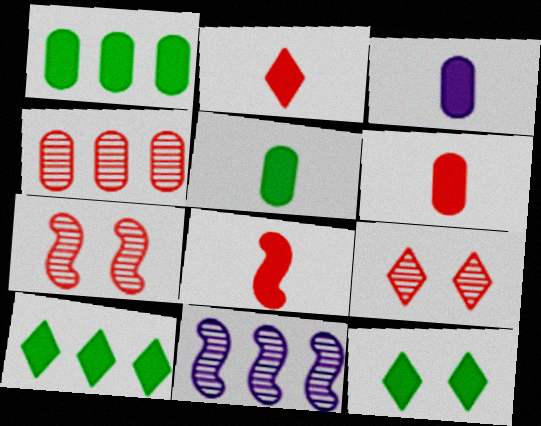[[2, 6, 8], 
[3, 5, 6]]